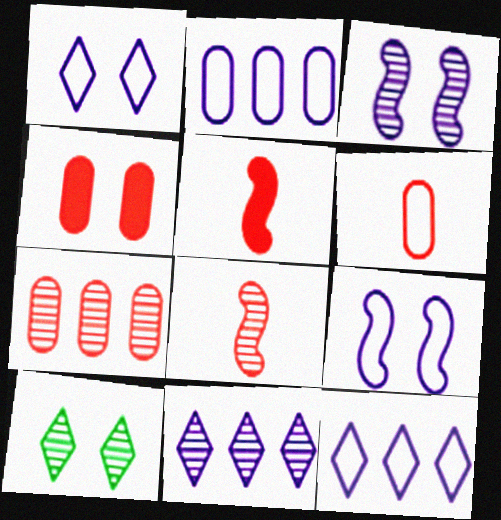[[2, 5, 10], 
[4, 6, 7], 
[4, 9, 10]]